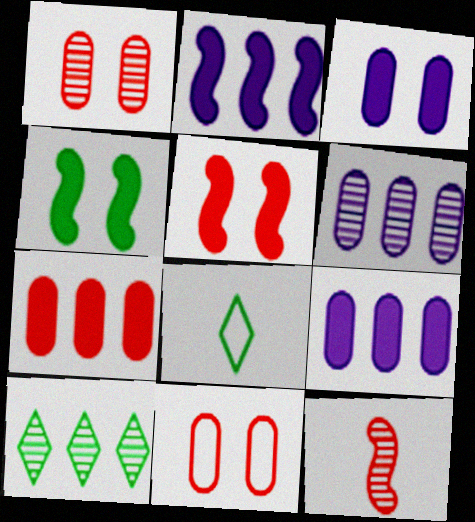[[1, 2, 8], 
[5, 6, 8]]